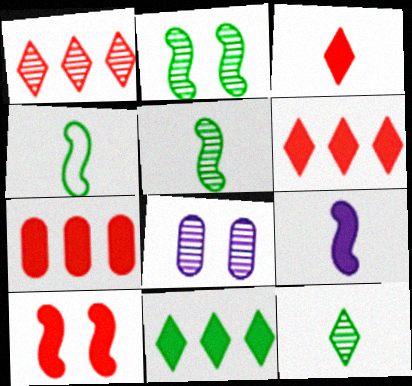[[1, 5, 8], 
[3, 7, 10], 
[4, 6, 8]]